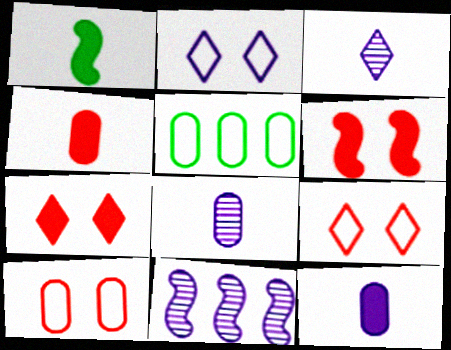[[2, 11, 12], 
[3, 5, 6]]